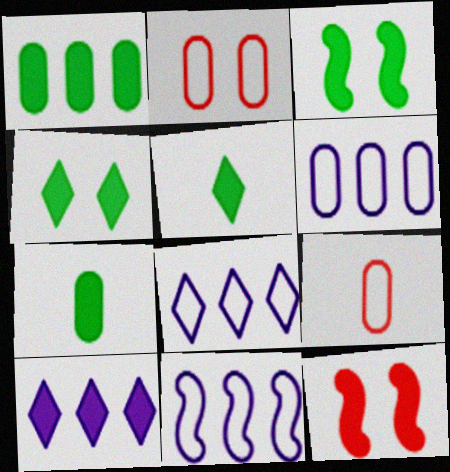[[1, 3, 5], 
[6, 8, 11], 
[7, 10, 12]]